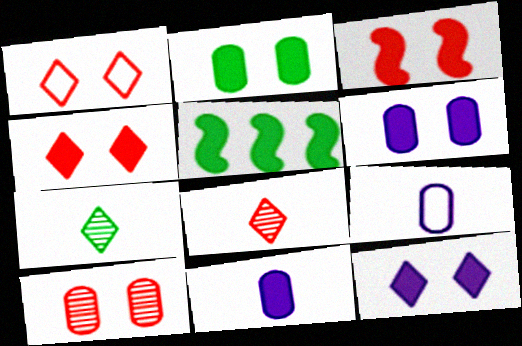[[1, 3, 10], 
[2, 3, 12], 
[4, 5, 11]]